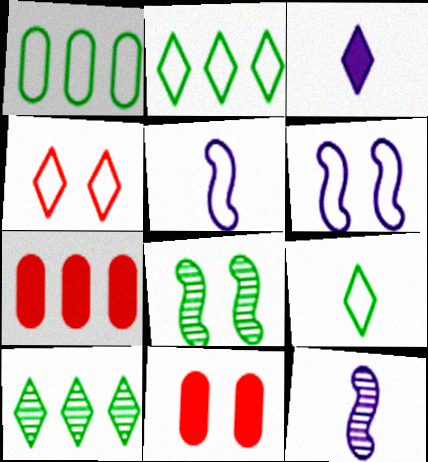[[1, 4, 5], 
[2, 11, 12], 
[3, 4, 10], 
[5, 10, 11]]